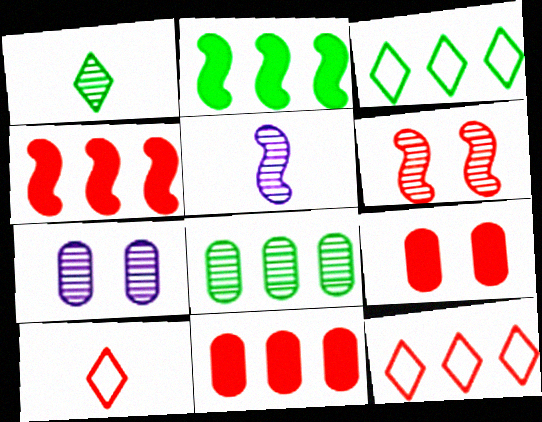[[2, 3, 8], 
[2, 7, 10], 
[3, 5, 9], 
[6, 10, 11]]